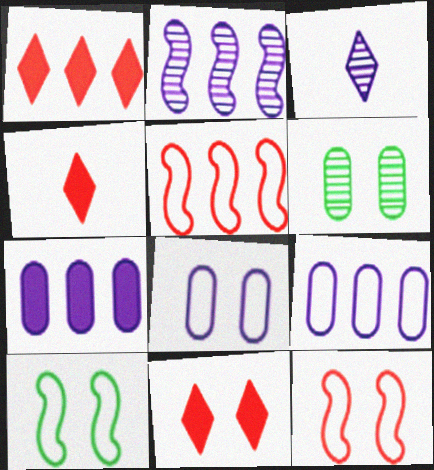[[1, 4, 11]]